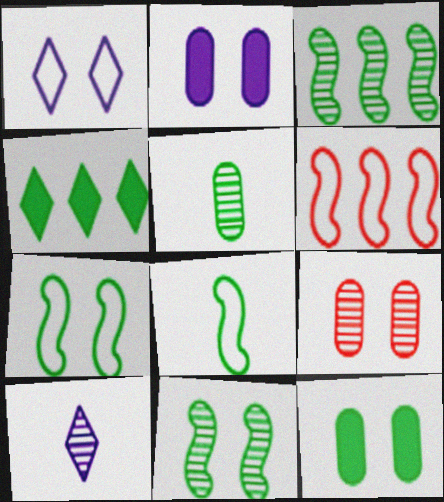[[3, 9, 10], 
[4, 5, 7], 
[6, 10, 12]]